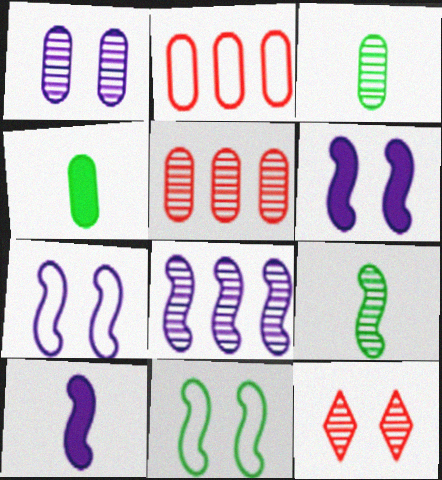[[1, 2, 4], 
[1, 3, 5], 
[3, 8, 12], 
[7, 8, 10]]